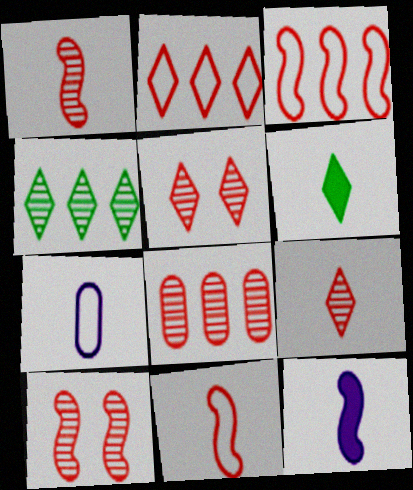[[1, 5, 8], 
[1, 6, 7], 
[8, 9, 10]]